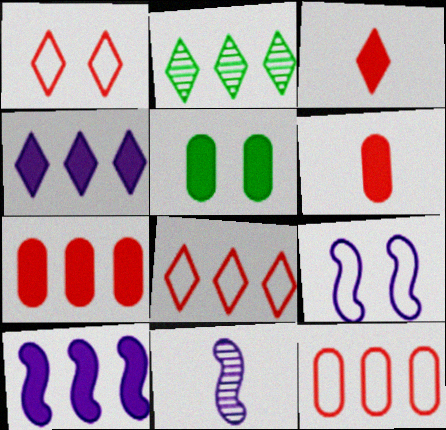[[2, 4, 8], 
[2, 6, 9], 
[2, 10, 12], 
[3, 5, 10], 
[5, 8, 11], 
[9, 10, 11]]